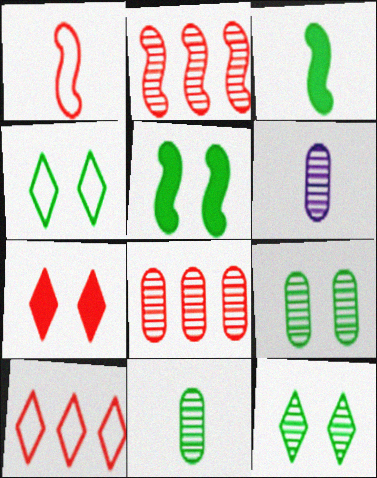[[1, 7, 8], 
[2, 6, 12], 
[4, 5, 9], 
[5, 6, 10], 
[6, 8, 9]]